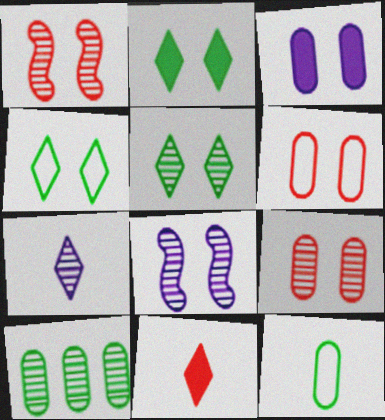[[1, 3, 4], 
[1, 7, 10], 
[2, 4, 5], 
[2, 6, 8], 
[5, 8, 9]]